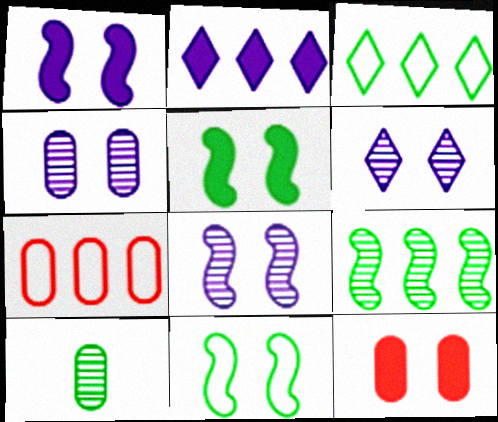[[2, 7, 9], 
[3, 5, 10], 
[4, 6, 8], 
[6, 11, 12]]